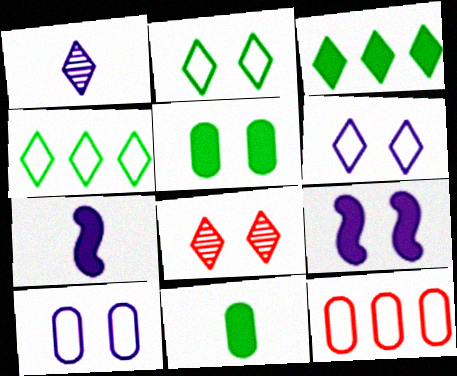[]